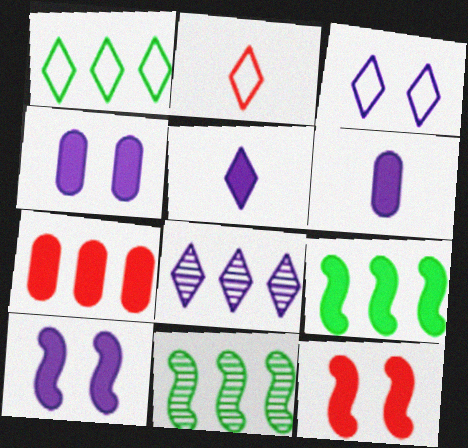[[1, 2, 3], 
[2, 4, 11], 
[3, 5, 8]]